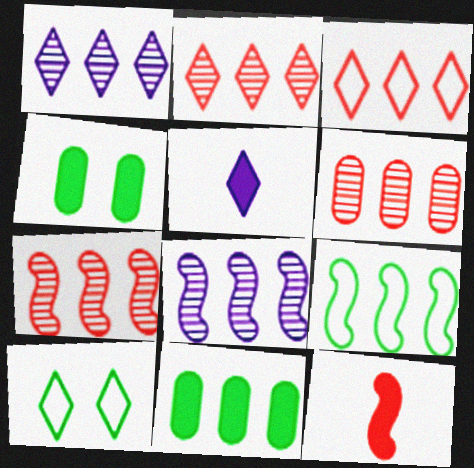[[2, 5, 10], 
[2, 6, 7], 
[3, 8, 11]]